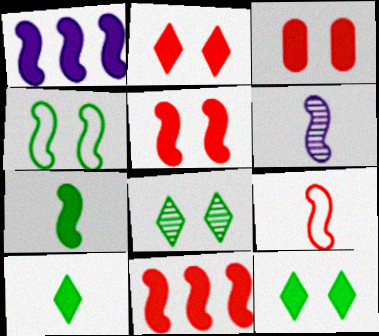[[1, 3, 10], 
[1, 5, 7], 
[2, 3, 5], 
[4, 6, 11], 
[6, 7, 9]]